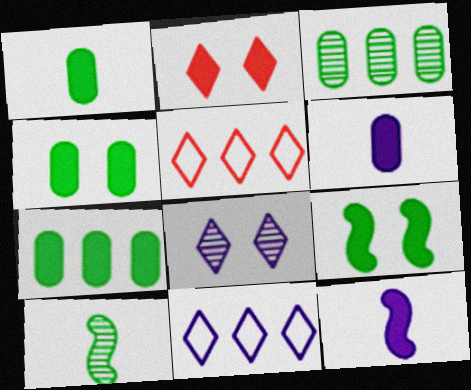[[1, 4, 7], 
[2, 7, 12]]